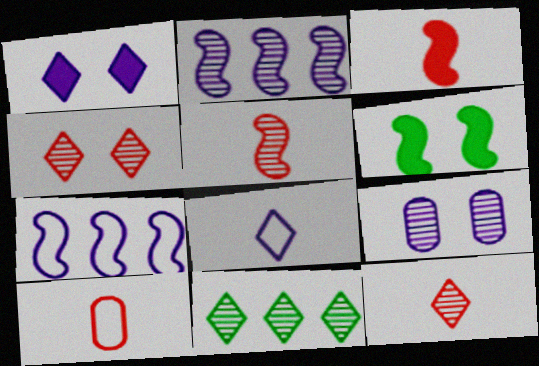[[3, 10, 12], 
[5, 6, 7], 
[5, 9, 11]]